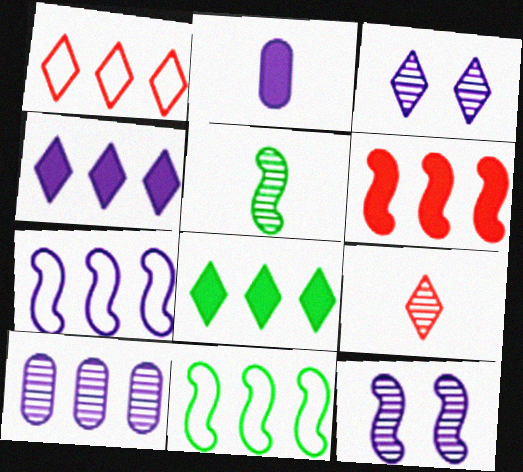[[2, 3, 7], 
[4, 7, 10]]